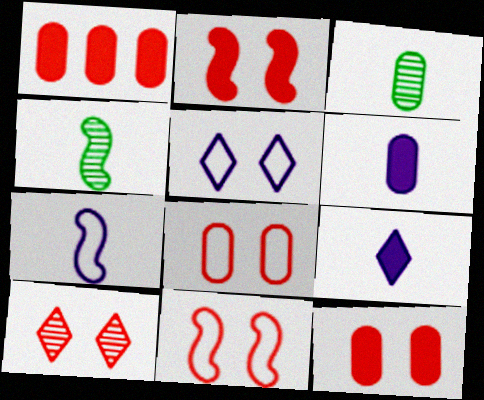[[1, 4, 5], 
[2, 8, 10], 
[10, 11, 12]]